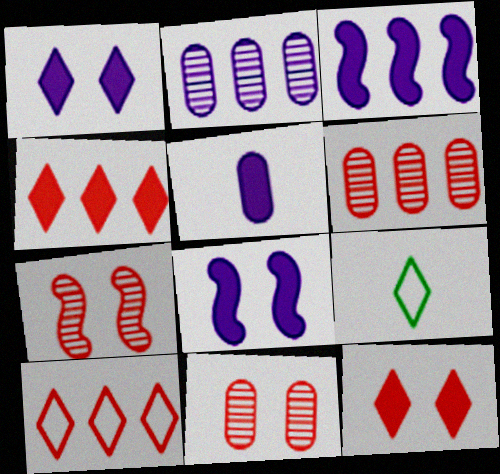[[1, 3, 5], 
[3, 9, 11], 
[6, 8, 9]]